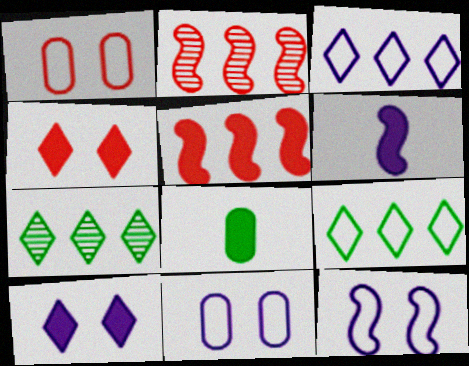[[1, 6, 7], 
[5, 8, 10]]